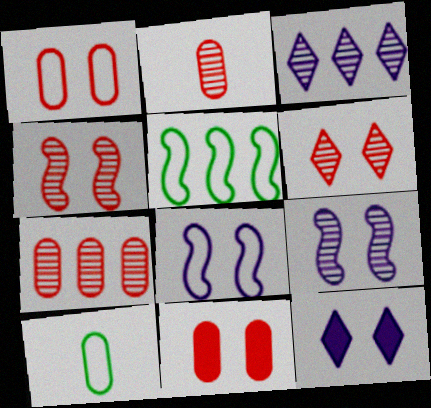[[2, 5, 12]]